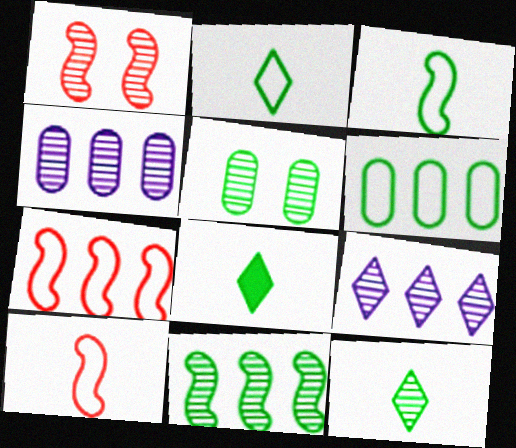[[1, 4, 12], 
[2, 8, 12], 
[5, 11, 12]]